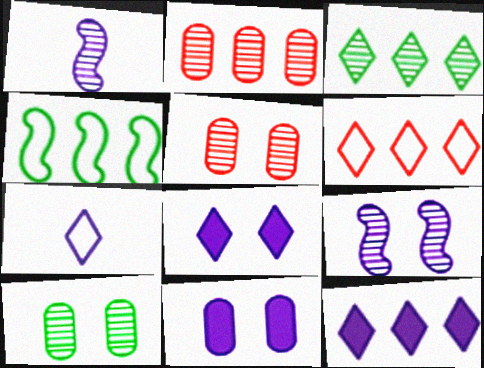[[1, 3, 5], 
[2, 4, 12], 
[3, 6, 12]]